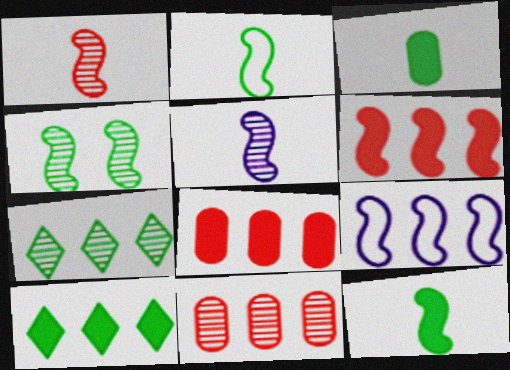[[7, 8, 9], 
[9, 10, 11]]